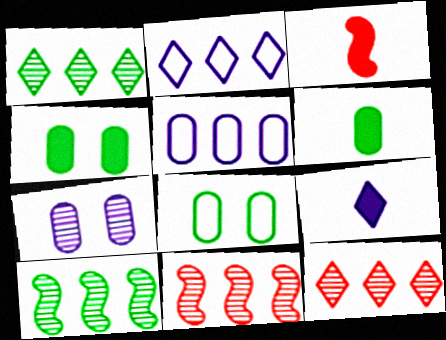[[3, 6, 9], 
[8, 9, 11]]